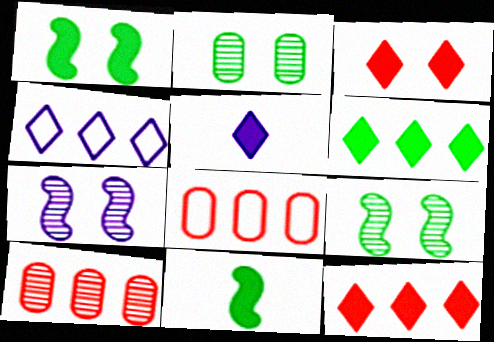[[3, 5, 6], 
[5, 8, 9]]